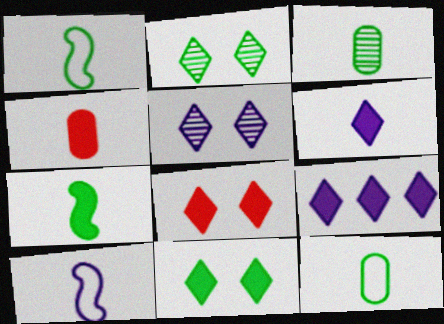[[4, 6, 7]]